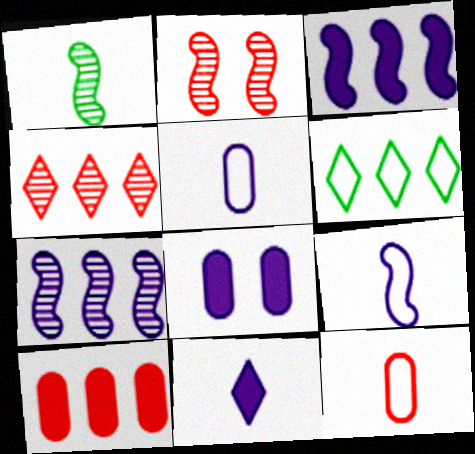[[1, 2, 7], 
[1, 11, 12], 
[3, 8, 11], 
[6, 7, 10]]